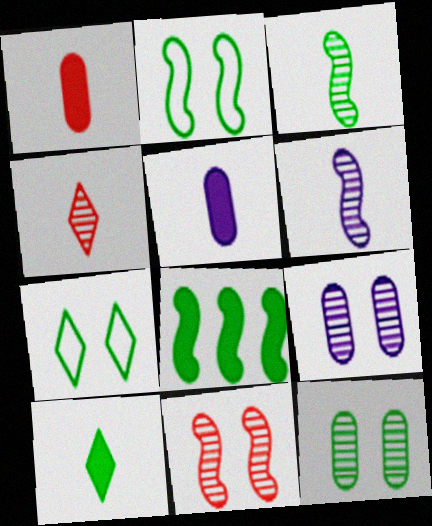[[2, 3, 8]]